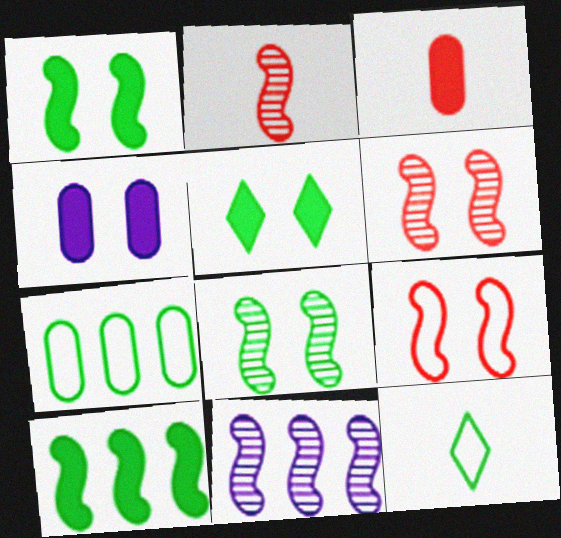[[2, 8, 11]]